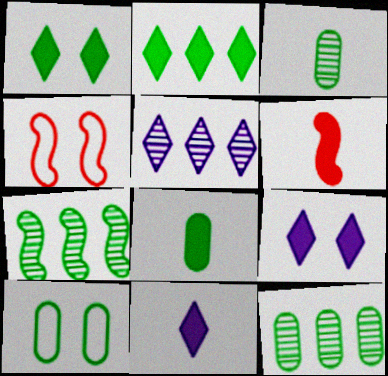[[4, 5, 8], 
[4, 11, 12], 
[5, 6, 10], 
[6, 8, 11], 
[8, 10, 12]]